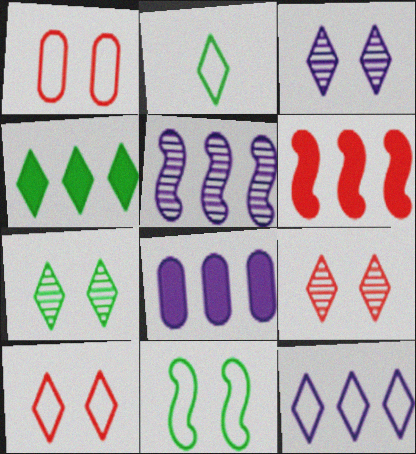[[2, 4, 7], 
[2, 10, 12], 
[3, 7, 9], 
[4, 6, 8], 
[5, 8, 12]]